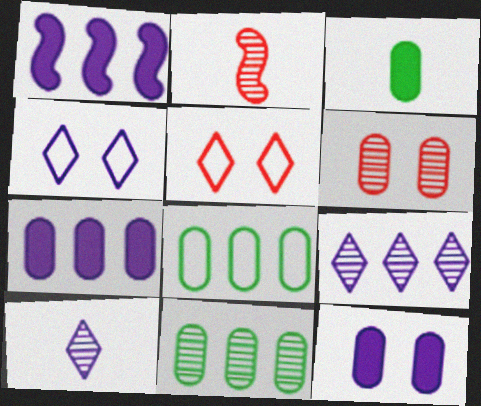[]